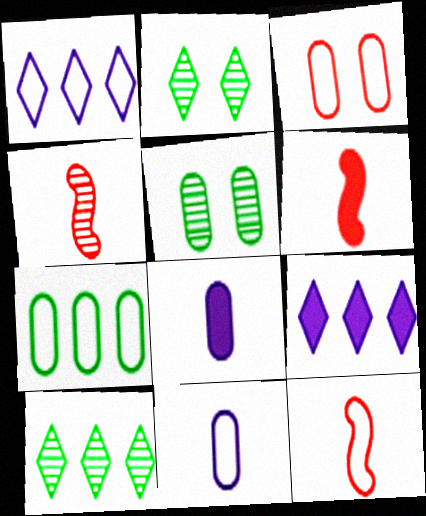[[1, 5, 6], 
[3, 7, 11], 
[4, 6, 12], 
[5, 9, 12]]